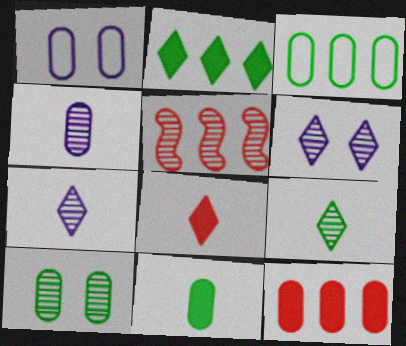[[3, 10, 11], 
[5, 7, 10]]